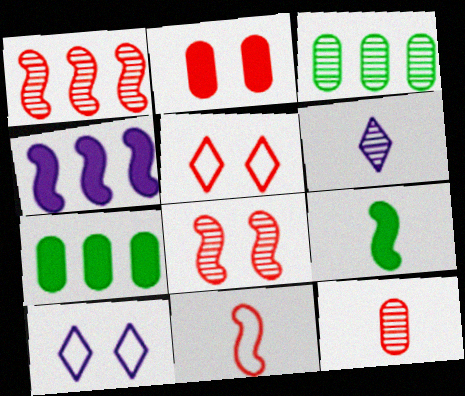[[2, 5, 8], 
[3, 6, 8]]